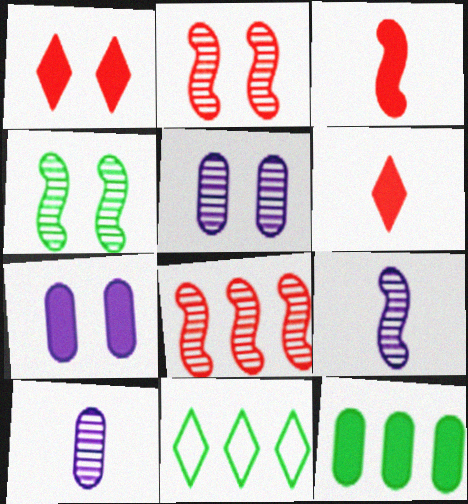[[3, 5, 11], 
[4, 8, 9]]